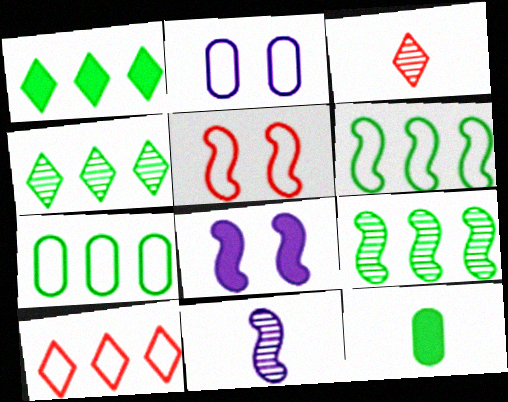[[1, 7, 9], 
[3, 7, 8]]